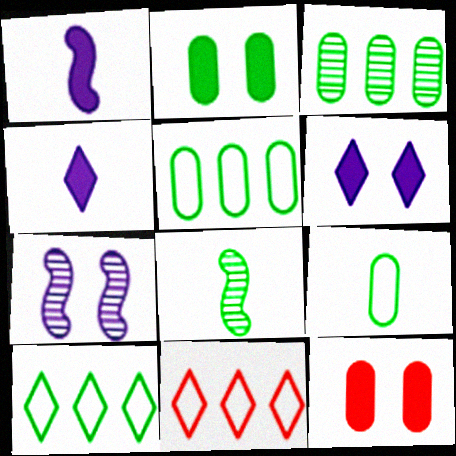[[2, 3, 9], 
[2, 8, 10]]